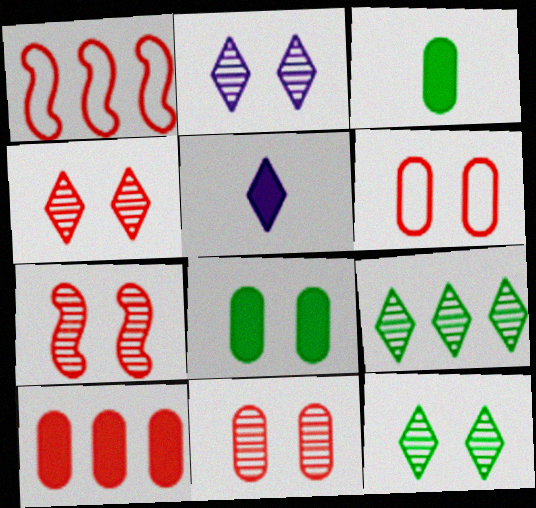[[1, 2, 3], 
[2, 4, 12], 
[4, 7, 11]]